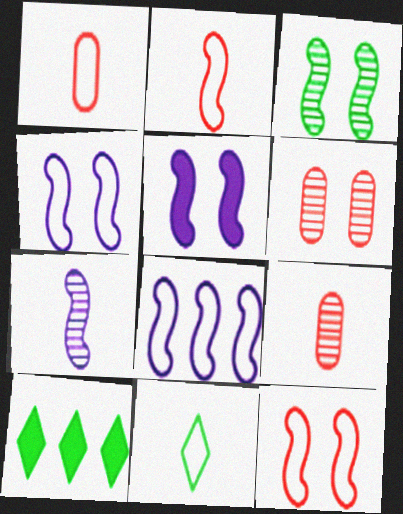[[3, 5, 12], 
[4, 9, 10], 
[5, 7, 8]]